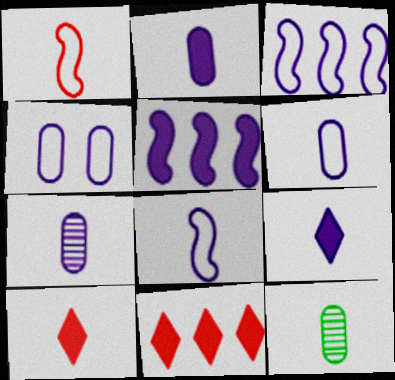[[1, 9, 12], 
[2, 6, 7], 
[7, 8, 9], 
[8, 10, 12]]